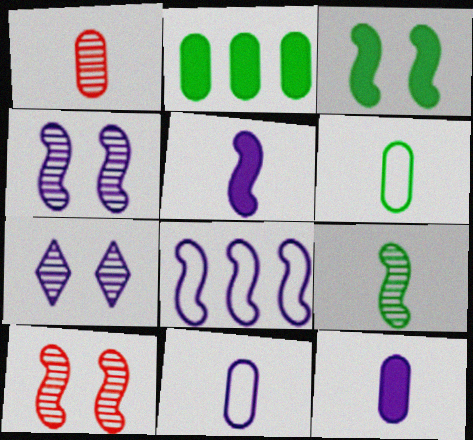[[1, 6, 12], 
[4, 5, 8], 
[7, 8, 12]]